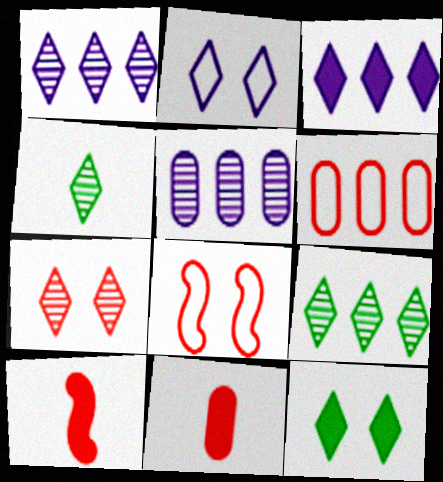[[1, 4, 7], 
[2, 7, 12], 
[6, 7, 10]]